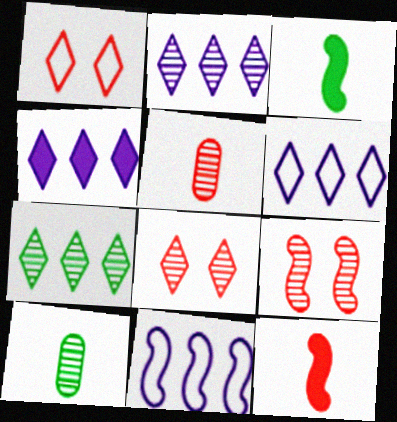[[2, 4, 6], 
[2, 9, 10], 
[3, 9, 11]]